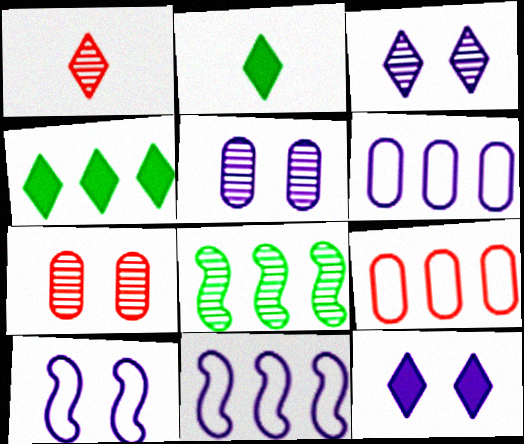[[1, 5, 8], 
[2, 7, 11], 
[5, 10, 12]]